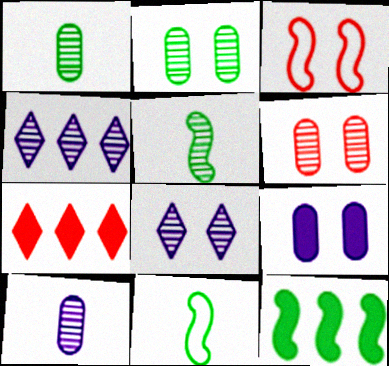[[4, 5, 6]]